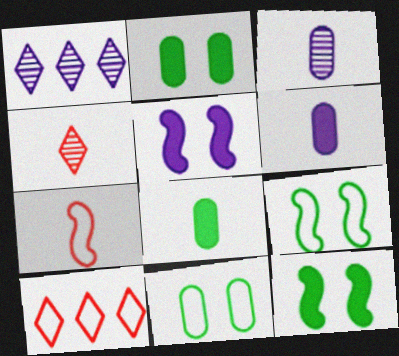[[1, 2, 7], 
[3, 10, 12]]